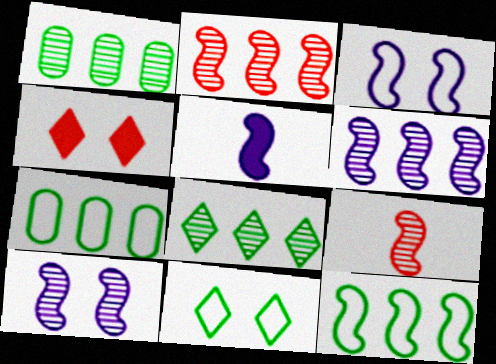[[3, 5, 6]]